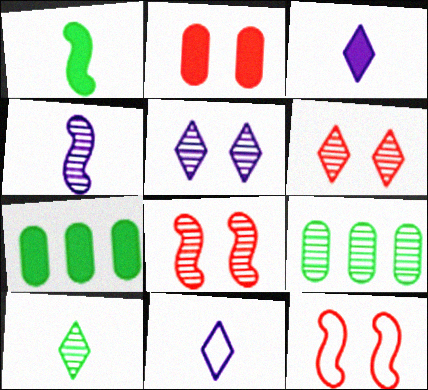[[2, 6, 12], 
[3, 9, 12], 
[4, 6, 9], 
[7, 8, 11]]